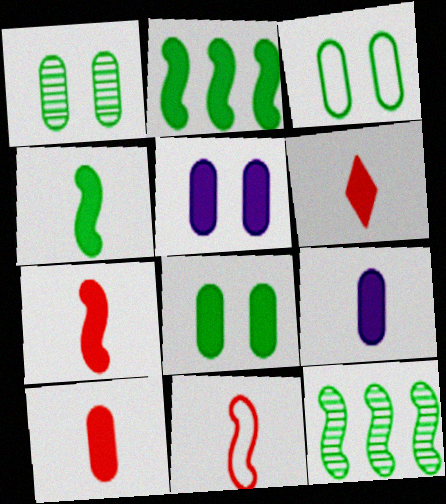[[1, 3, 8], 
[2, 5, 6], 
[4, 6, 9], 
[6, 7, 10]]